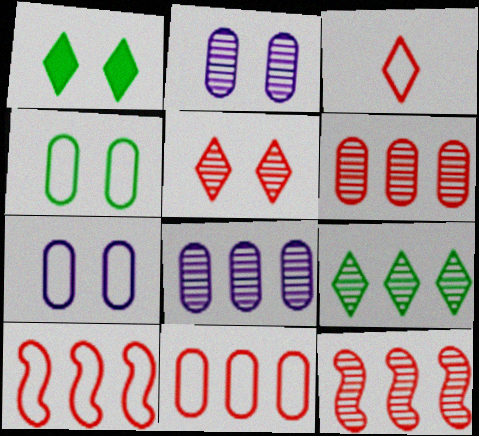[[8, 9, 12]]